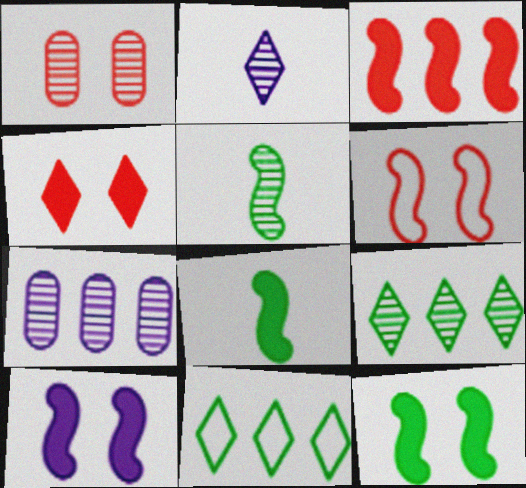[[1, 4, 6], 
[2, 4, 11], 
[3, 7, 11], 
[3, 8, 10]]